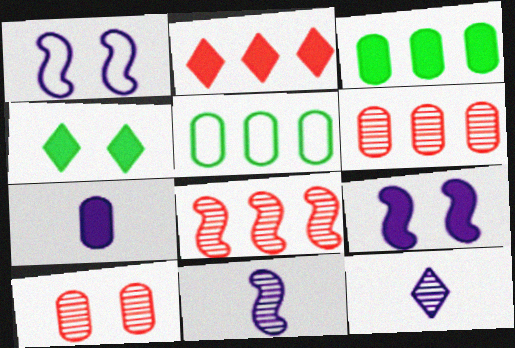[[1, 4, 10], 
[5, 7, 10]]